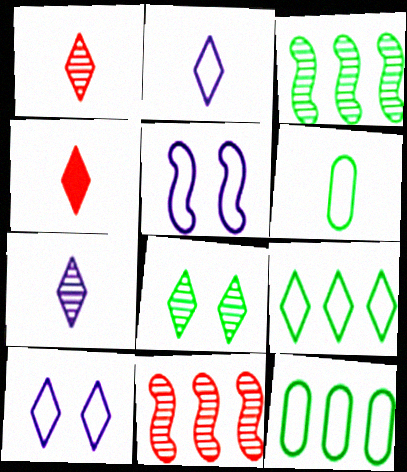[]